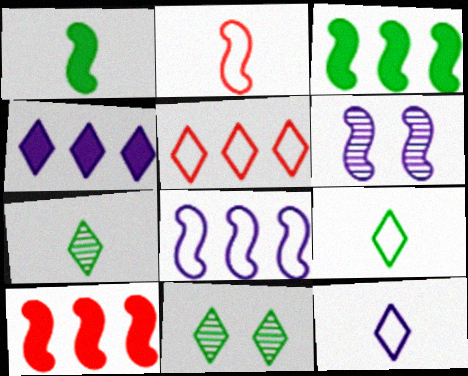[[2, 3, 6]]